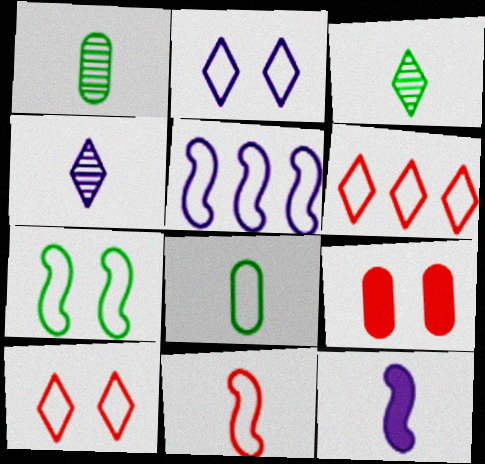[[3, 5, 9], 
[5, 7, 11], 
[5, 8, 10]]